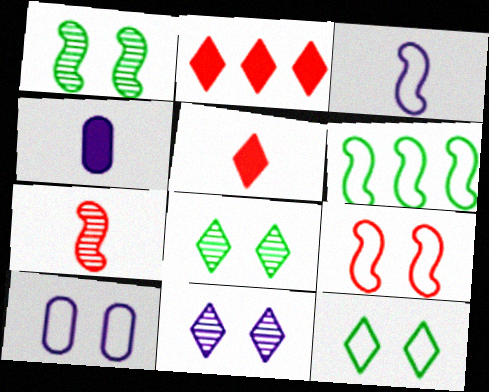[[3, 6, 9], 
[9, 10, 12]]